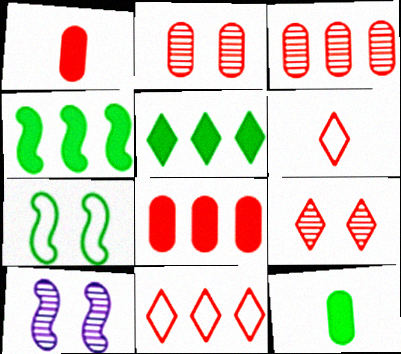[[10, 11, 12]]